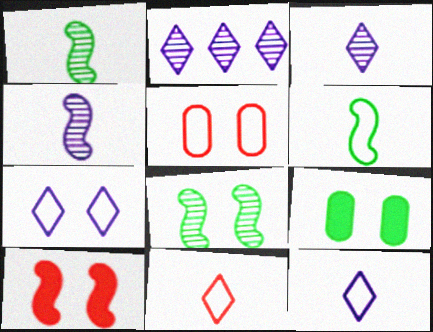[]